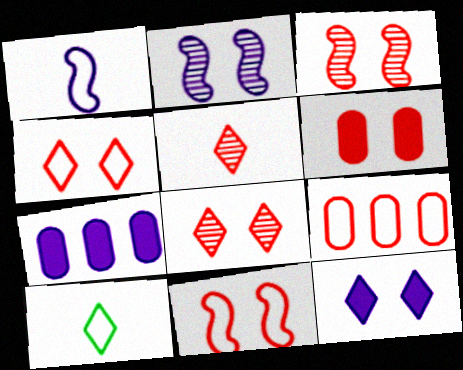[[3, 4, 6], 
[3, 7, 10], 
[6, 8, 11]]